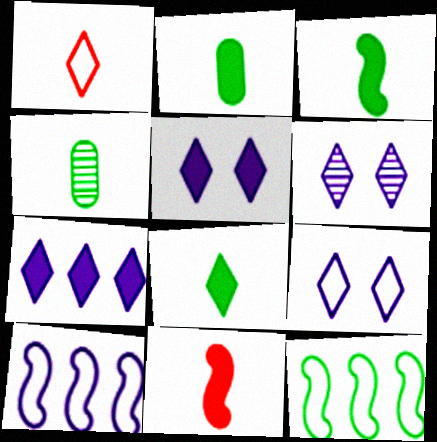[[2, 3, 8], 
[5, 6, 9]]